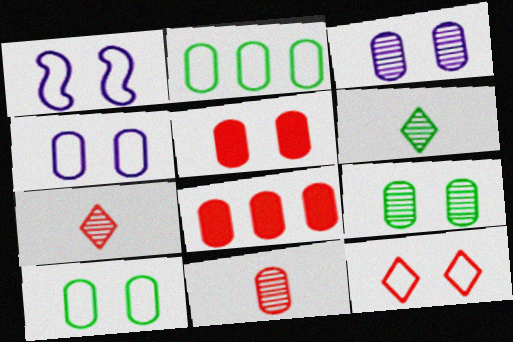[[1, 6, 8], 
[1, 10, 12], 
[3, 5, 10], 
[4, 5, 9]]